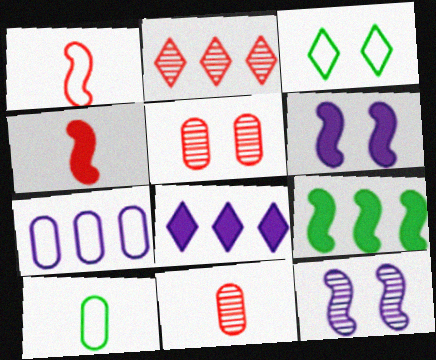[[1, 3, 7], 
[1, 9, 12], 
[2, 6, 10], 
[2, 7, 9], 
[3, 5, 6], 
[4, 6, 9]]